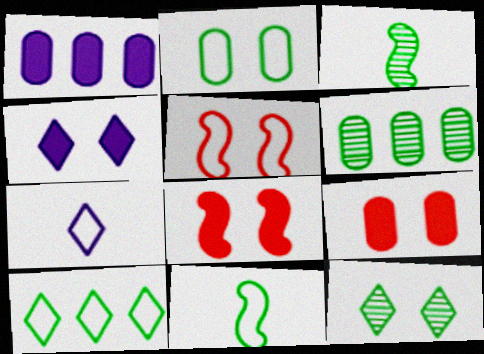[[2, 10, 11], 
[3, 6, 12], 
[6, 7, 8]]